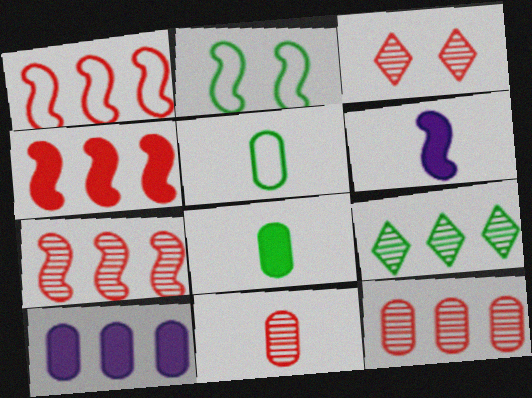[[1, 4, 7], 
[1, 9, 10], 
[2, 6, 7], 
[2, 8, 9], 
[3, 7, 11]]